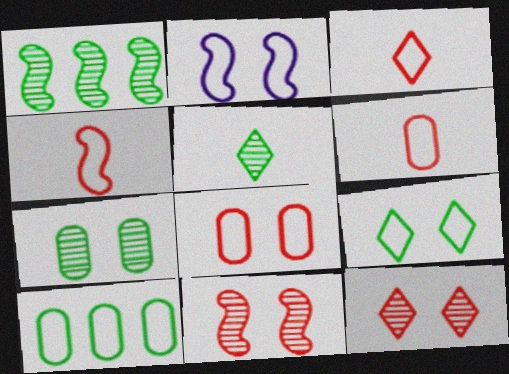[[1, 5, 7], 
[2, 3, 10], 
[2, 8, 9], 
[3, 4, 6]]